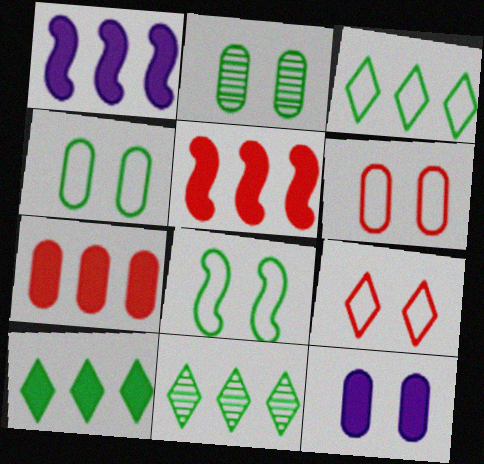[[1, 7, 10], 
[2, 6, 12], 
[3, 10, 11]]